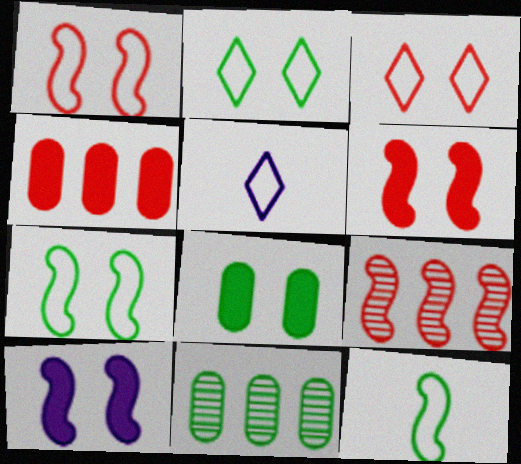[[5, 6, 11], 
[5, 8, 9], 
[9, 10, 12]]